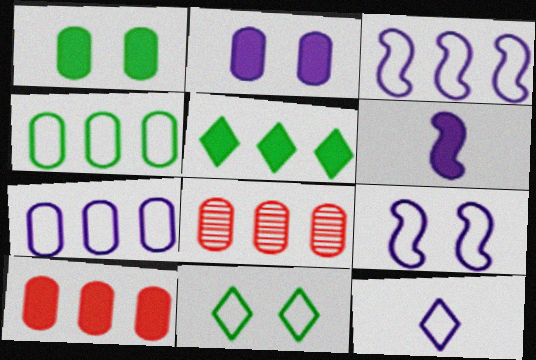[[3, 5, 8], 
[6, 8, 11], 
[7, 9, 12]]